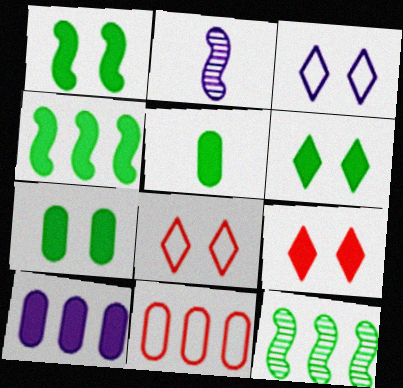[[1, 6, 7], 
[2, 3, 10], 
[2, 6, 11], 
[4, 5, 6]]